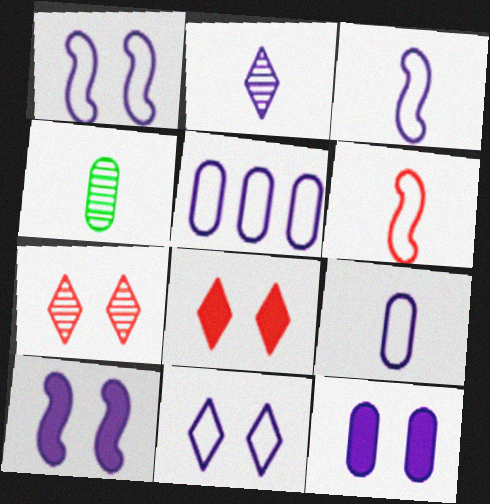[[2, 5, 10], 
[3, 5, 11]]